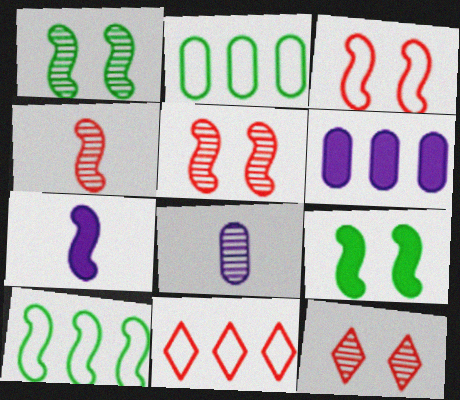[[2, 7, 12], 
[5, 7, 10], 
[8, 9, 11]]